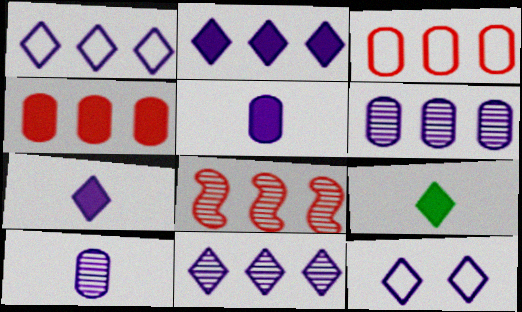[[1, 2, 11], 
[7, 11, 12]]